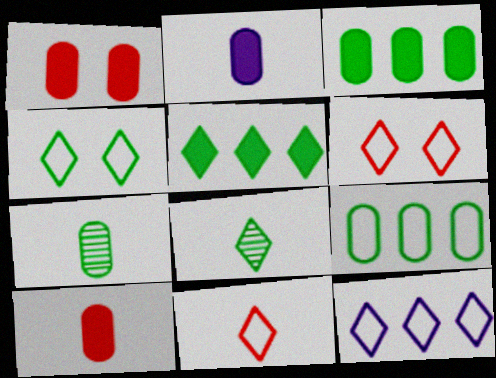[[1, 2, 3], 
[4, 5, 8], 
[4, 11, 12]]